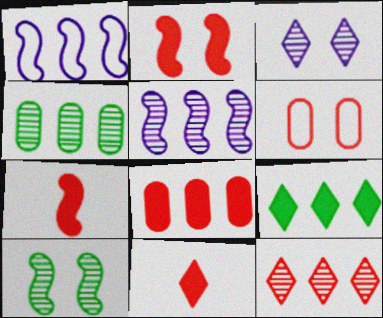[[1, 7, 10], 
[2, 8, 11], 
[4, 5, 12], 
[6, 7, 12]]